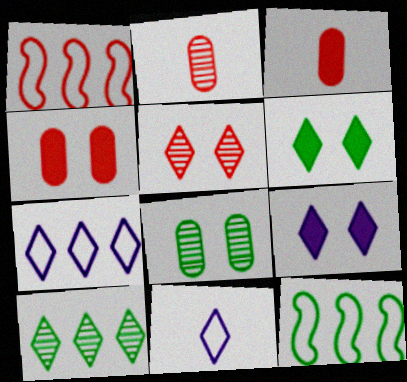[[1, 3, 5], 
[2, 9, 12]]